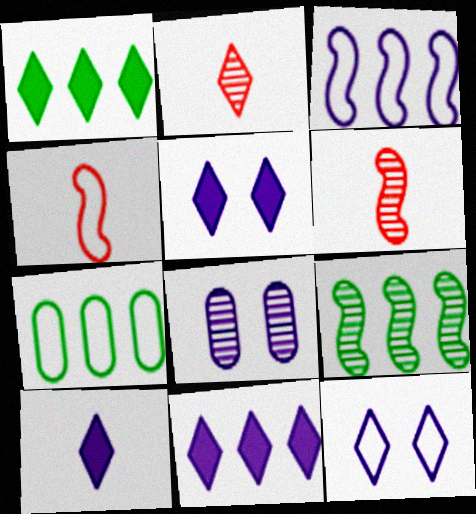[[1, 2, 12], 
[1, 4, 8], 
[1, 7, 9], 
[2, 8, 9], 
[3, 8, 10], 
[4, 7, 12], 
[5, 6, 7], 
[5, 10, 11]]